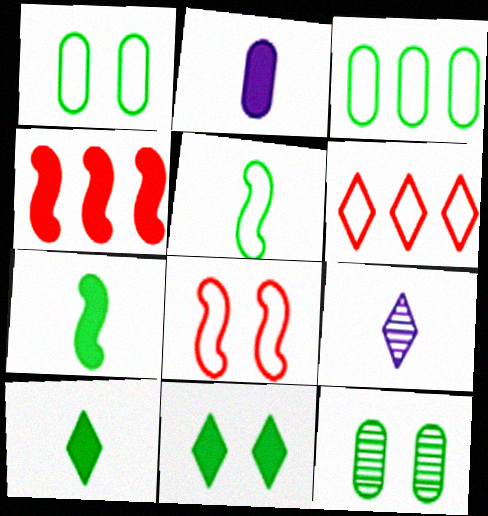[[1, 4, 9], 
[2, 4, 11], 
[6, 9, 11]]